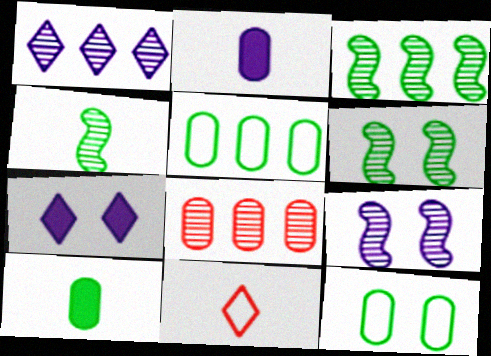[[1, 3, 8], 
[2, 4, 11], 
[2, 8, 12], 
[3, 4, 6]]